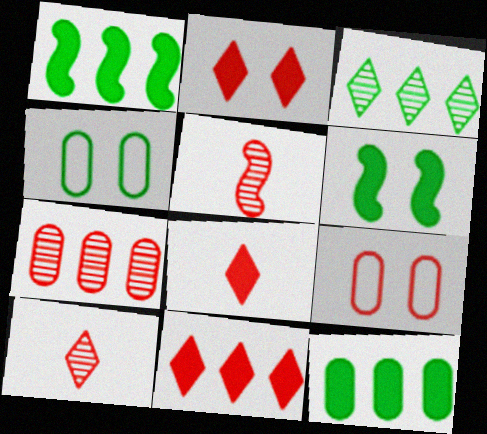[[2, 8, 11], 
[5, 9, 11]]